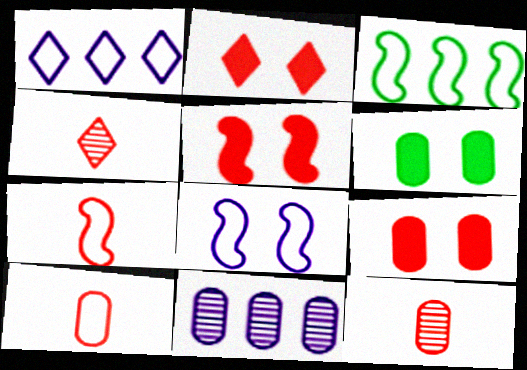[[2, 5, 9], 
[3, 7, 8], 
[6, 10, 11]]